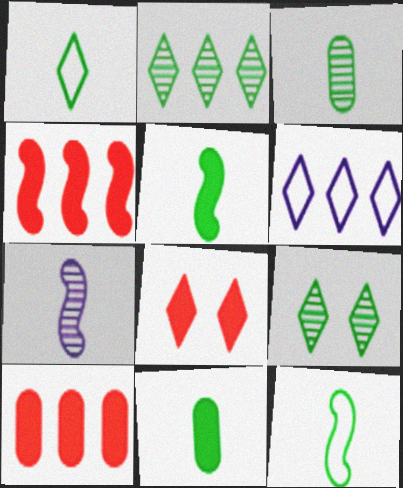[[1, 3, 5]]